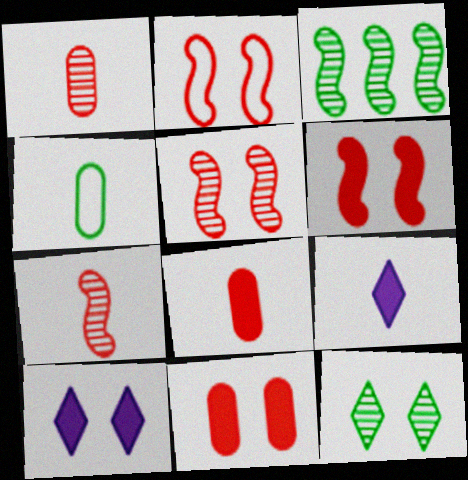[[2, 5, 6], 
[4, 7, 9]]